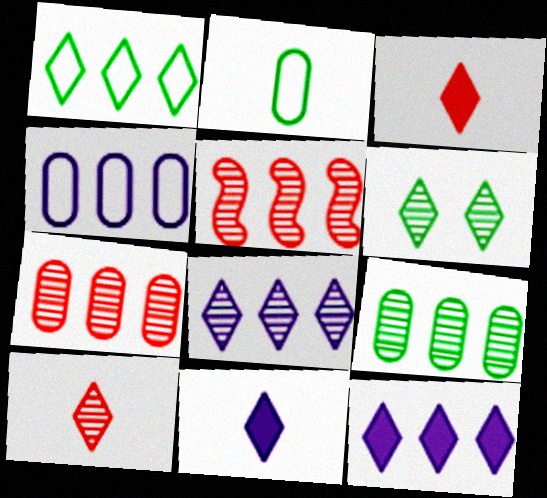[[5, 8, 9], 
[6, 8, 10]]